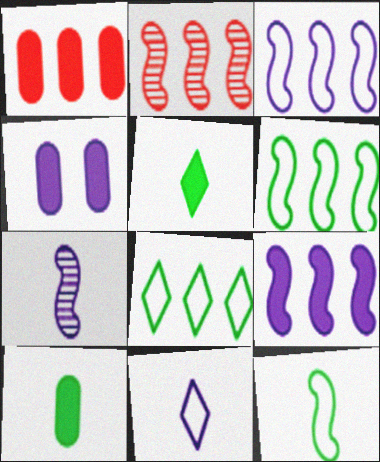[[1, 4, 10], 
[2, 6, 9]]